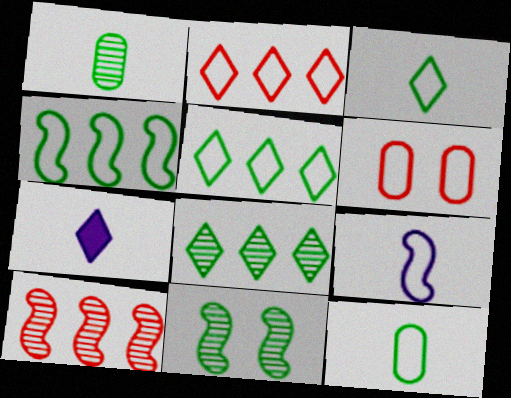[[1, 8, 11], 
[5, 6, 9]]